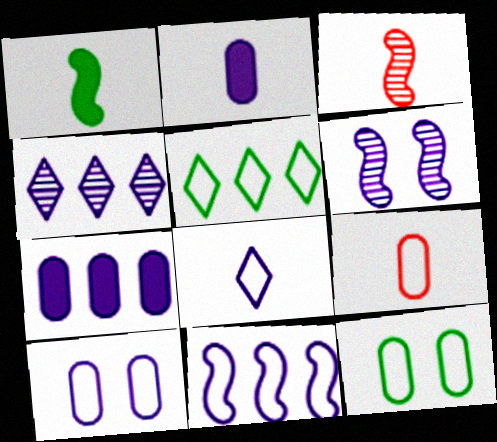[[4, 7, 11], 
[6, 7, 8], 
[8, 10, 11]]